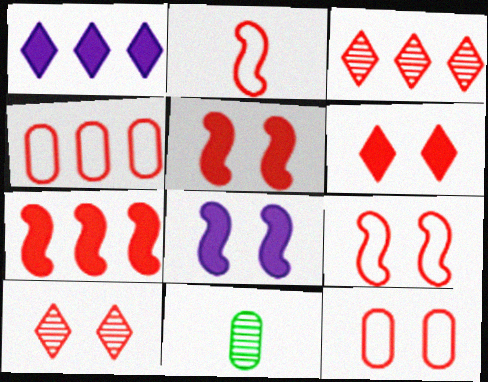[[1, 9, 11], 
[3, 4, 7], 
[5, 10, 12]]